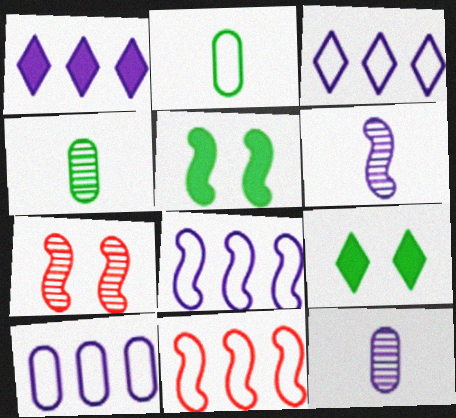[[1, 2, 7], 
[3, 8, 10], 
[5, 6, 11], 
[9, 11, 12]]